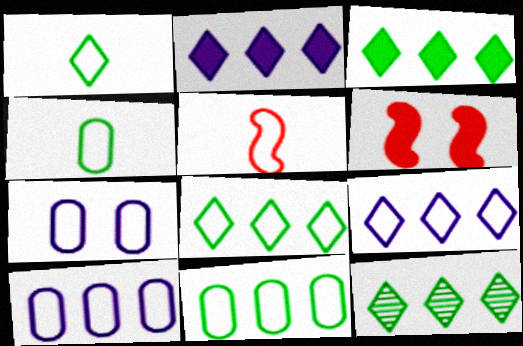[[3, 8, 12], 
[5, 7, 8]]